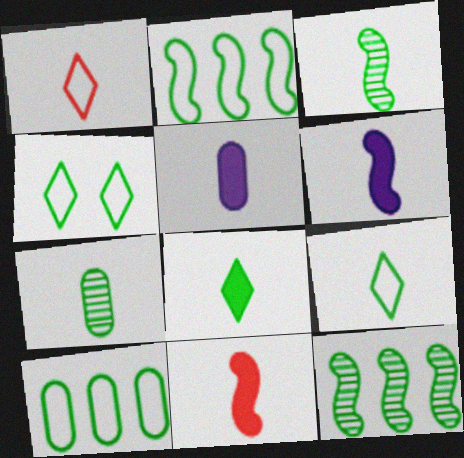[[1, 3, 5], 
[1, 6, 7], 
[5, 8, 11]]